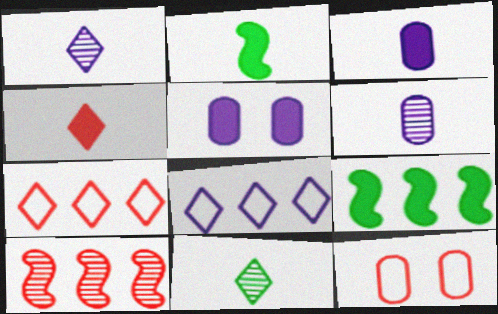[[1, 9, 12], 
[2, 3, 4], 
[4, 5, 9], 
[4, 10, 12]]